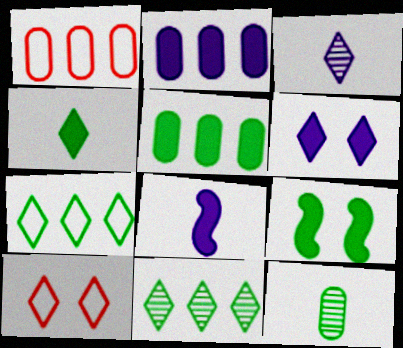[[1, 3, 9], 
[2, 6, 8], 
[4, 5, 9], 
[7, 9, 12]]